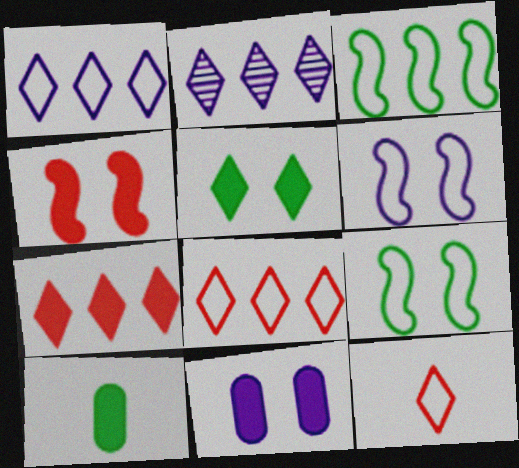[[2, 5, 12], 
[4, 5, 11]]